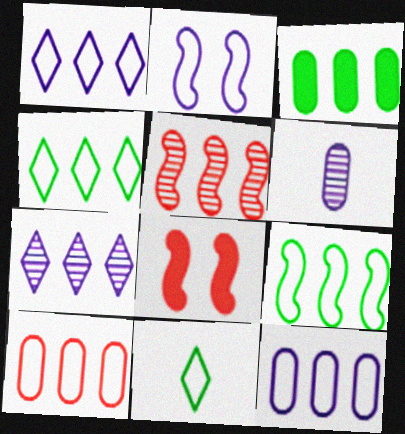[[1, 3, 5], 
[1, 9, 10], 
[2, 10, 11], 
[4, 6, 8]]